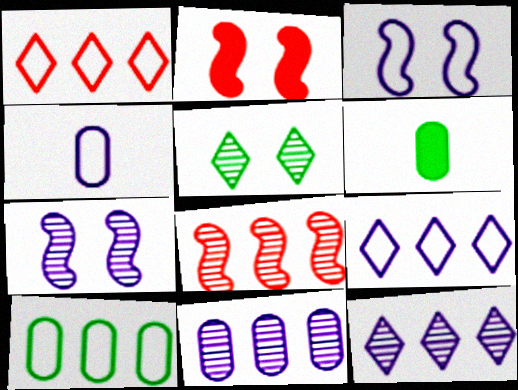[[1, 6, 7], 
[3, 4, 9]]